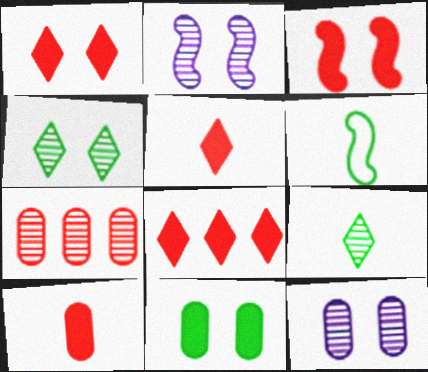[[1, 5, 8], 
[2, 7, 9], 
[3, 8, 10], 
[6, 8, 12]]